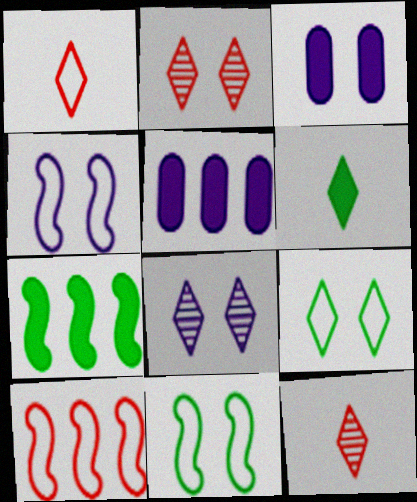[[2, 3, 11], 
[3, 4, 8], 
[5, 11, 12]]